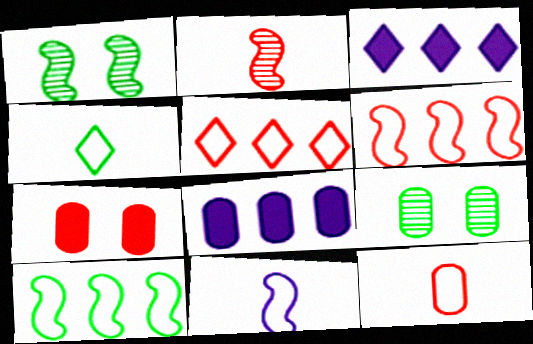[[1, 3, 12], 
[2, 5, 7], 
[4, 11, 12], 
[8, 9, 12]]